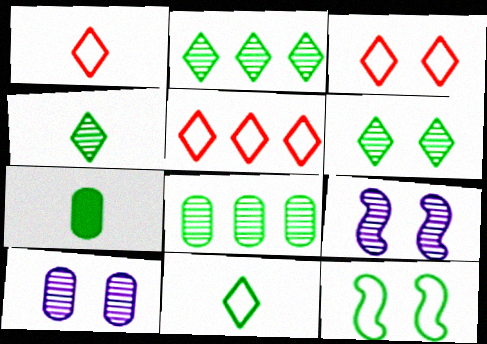[[1, 3, 5], 
[2, 4, 6], 
[2, 7, 12], 
[5, 7, 9]]